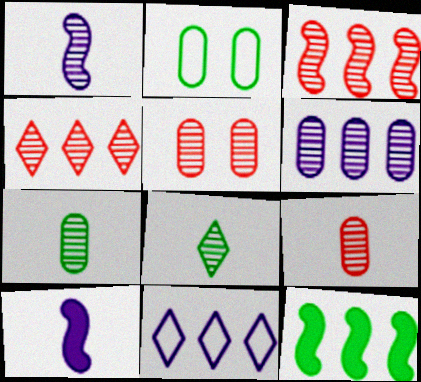[[1, 8, 9], 
[2, 4, 10], 
[2, 8, 12], 
[5, 6, 7]]